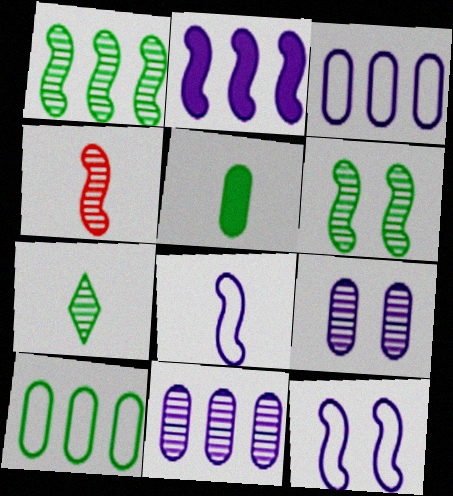[]